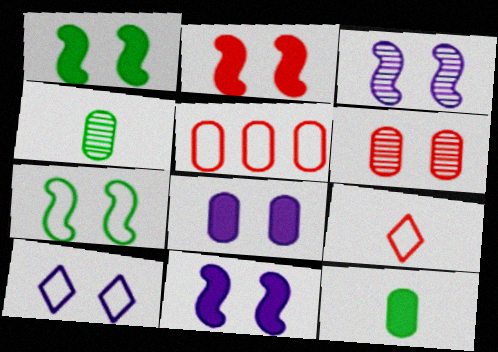[[1, 2, 11], 
[1, 6, 10], 
[2, 3, 7], 
[3, 8, 10], 
[4, 5, 8]]